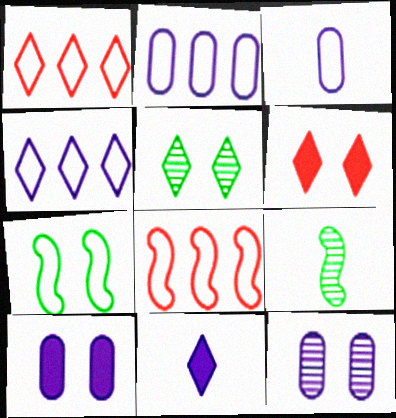[[1, 3, 7], 
[1, 5, 11], 
[1, 9, 10], 
[2, 6, 9], 
[6, 7, 12]]